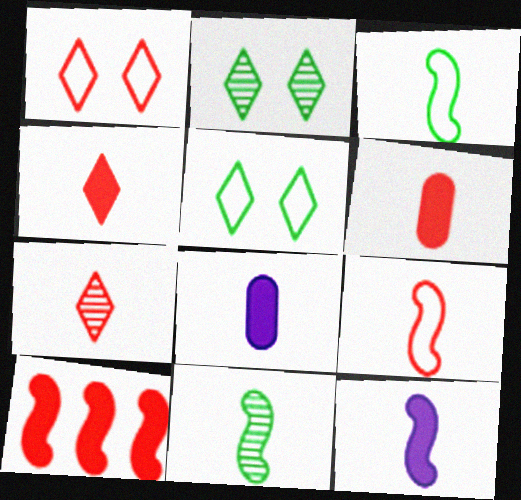[[3, 7, 8], 
[6, 7, 9], 
[9, 11, 12]]